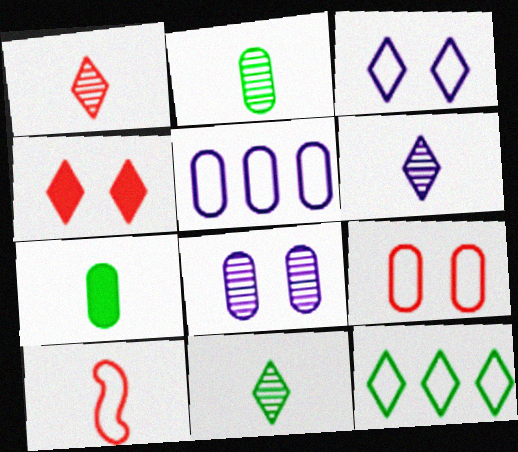[[1, 6, 11], 
[4, 6, 12], 
[6, 7, 10]]